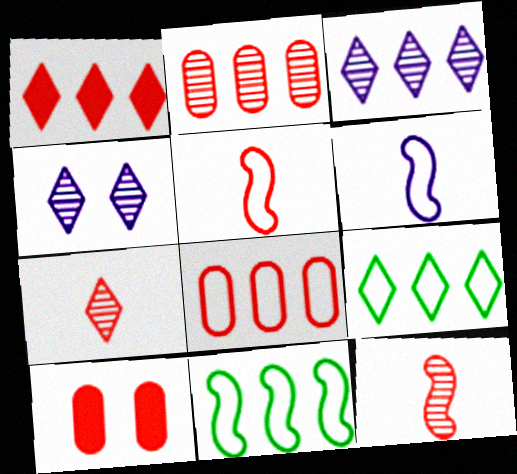[[1, 3, 9]]